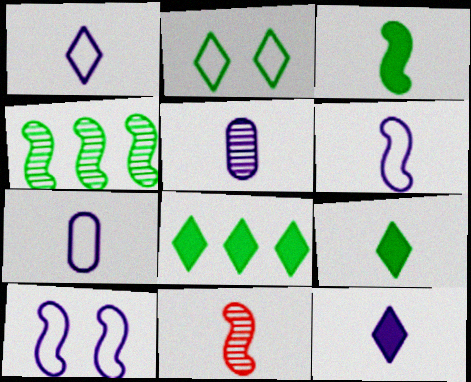[[1, 6, 7], 
[3, 6, 11], 
[5, 6, 12], 
[7, 9, 11]]